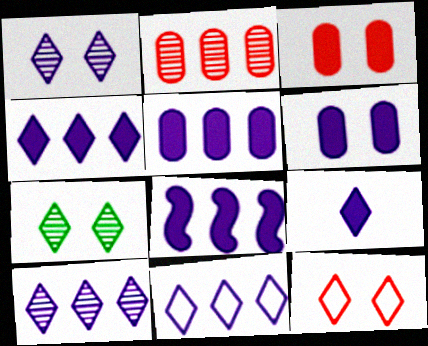[[1, 9, 11], 
[4, 5, 8], 
[4, 10, 11], 
[6, 8, 9]]